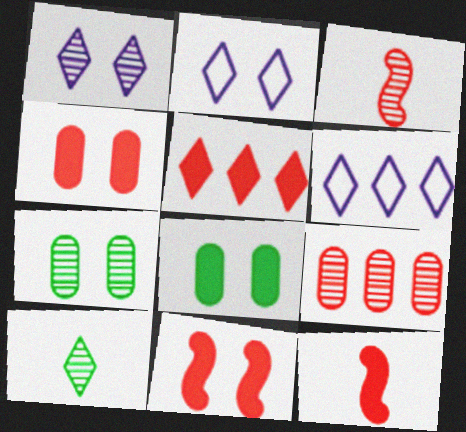[[2, 5, 10], 
[2, 7, 11], 
[3, 6, 8], 
[4, 5, 12], 
[6, 7, 12]]